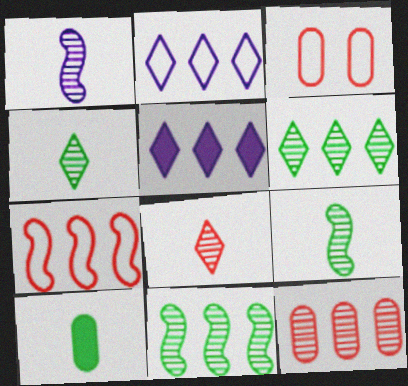[[3, 5, 9]]